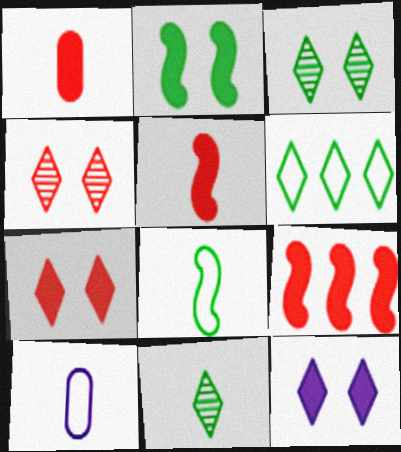[[1, 7, 9], 
[3, 9, 10], 
[5, 10, 11]]